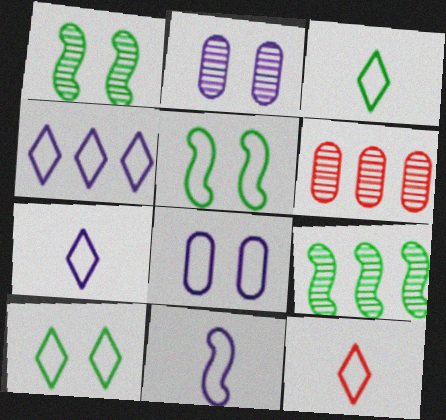[[3, 7, 12], 
[4, 8, 11], 
[4, 10, 12]]